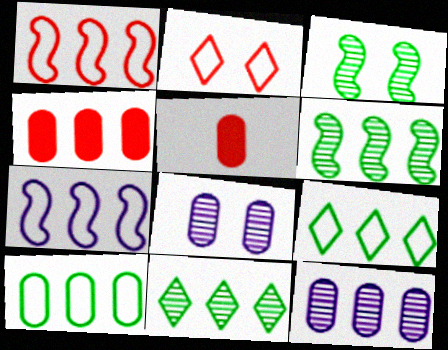[[4, 7, 11], 
[4, 10, 12], 
[5, 8, 10]]